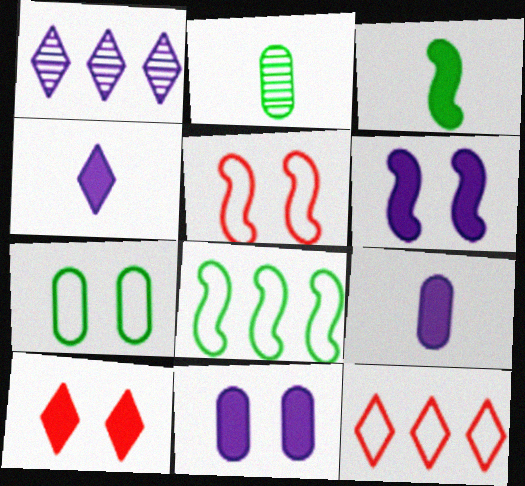[[2, 6, 12]]